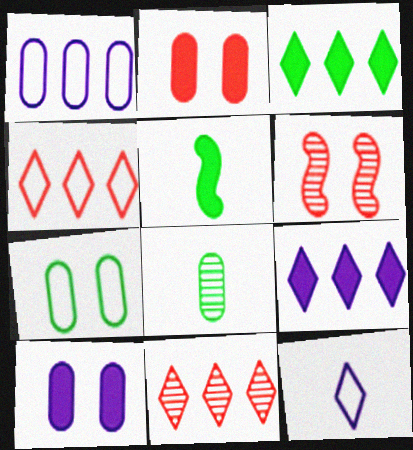[[1, 2, 8], 
[2, 5, 9]]